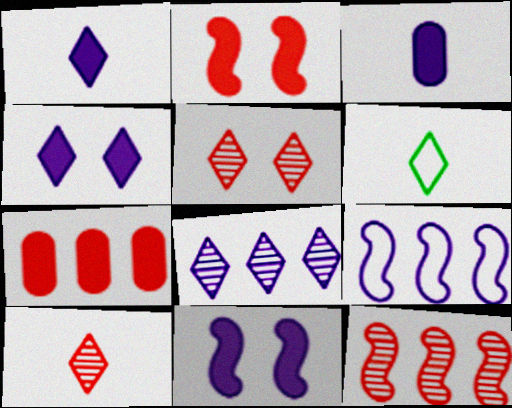[[1, 6, 10]]